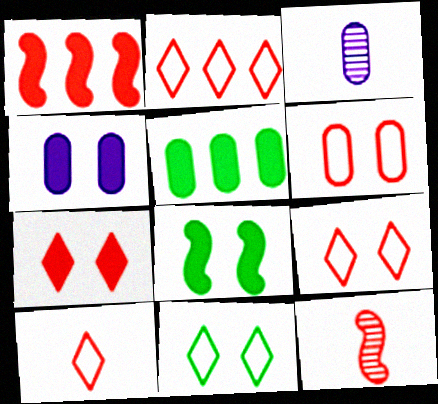[[1, 3, 11], 
[2, 3, 8], 
[2, 9, 10], 
[3, 5, 6], 
[4, 7, 8]]